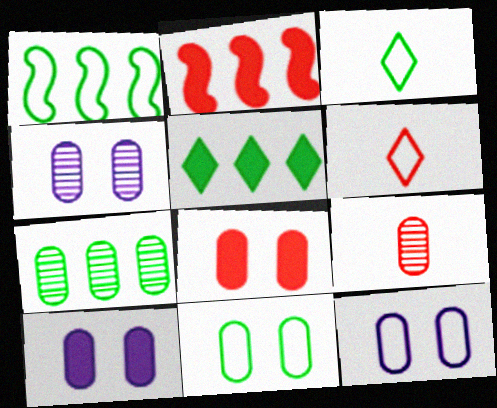[[1, 3, 11], 
[1, 5, 7], 
[1, 6, 12], 
[2, 3, 4], 
[4, 7, 9], 
[4, 8, 11], 
[4, 10, 12]]